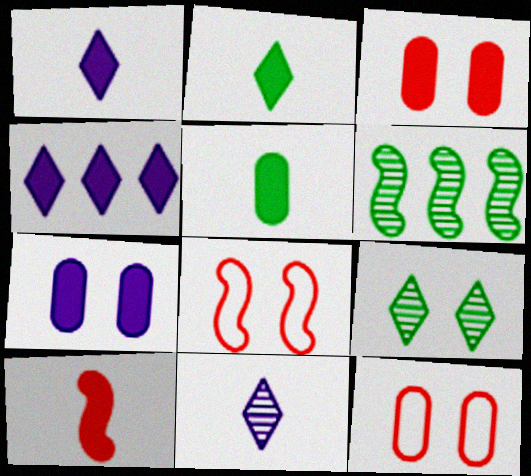[[1, 5, 10], 
[1, 6, 12], 
[7, 8, 9]]